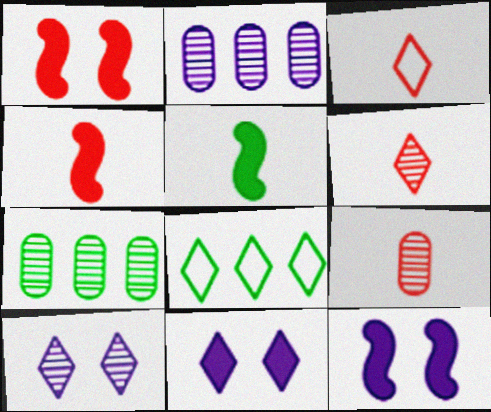[[3, 4, 9], 
[3, 7, 12], 
[6, 8, 11], 
[8, 9, 12]]